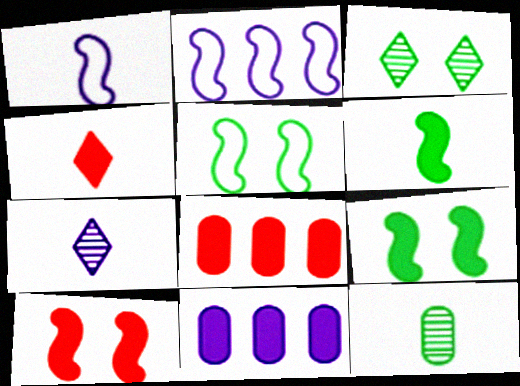[[1, 3, 8], 
[1, 4, 12], 
[4, 8, 10], 
[4, 9, 11], 
[5, 7, 8]]